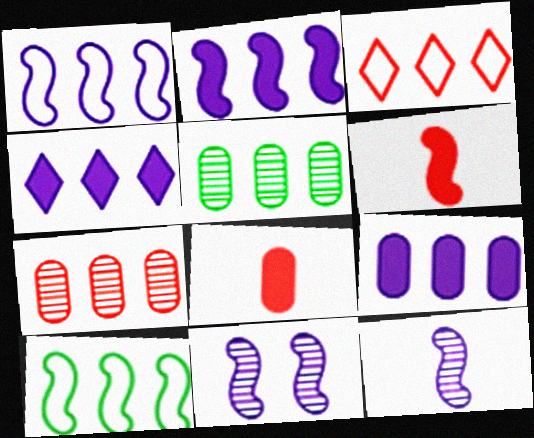[[2, 3, 5], 
[2, 4, 9], 
[4, 7, 10], 
[6, 10, 11]]